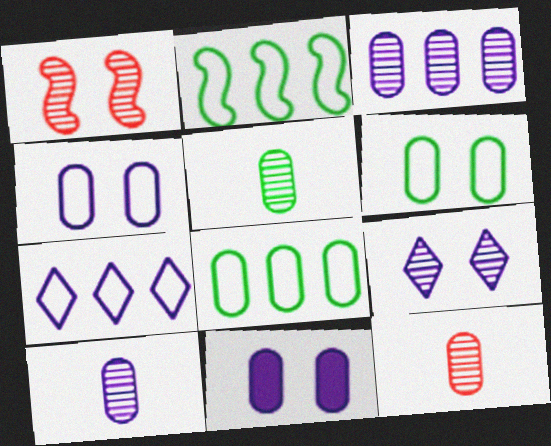[[5, 10, 12], 
[8, 11, 12]]